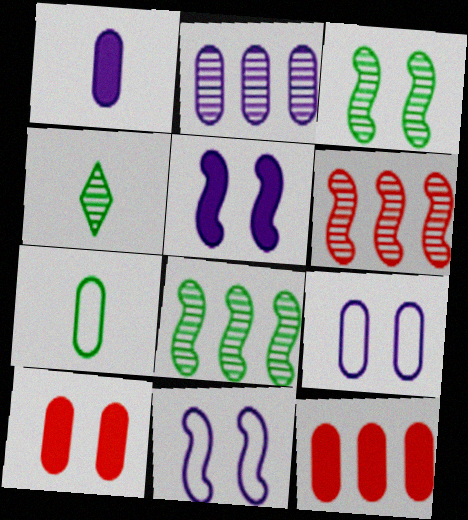[[1, 2, 9], 
[2, 7, 10], 
[4, 11, 12]]